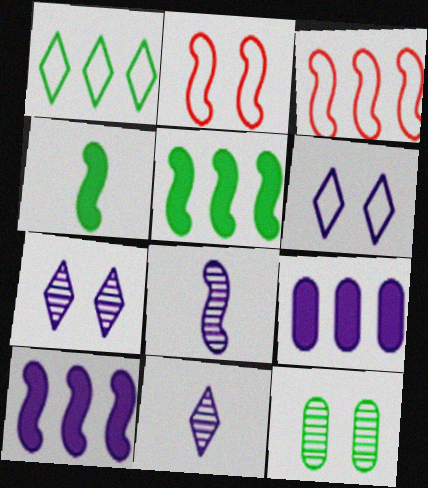[[1, 4, 12], 
[2, 5, 8], 
[6, 8, 9]]